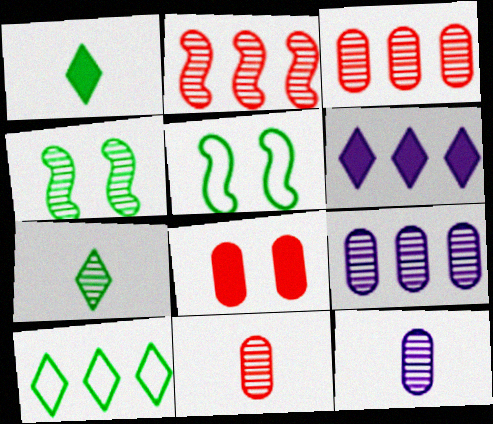[[5, 6, 11]]